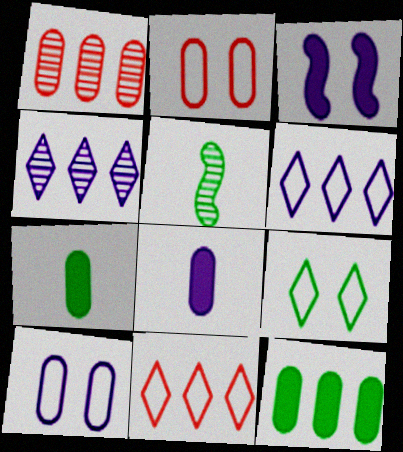[[1, 7, 10], 
[5, 9, 12]]